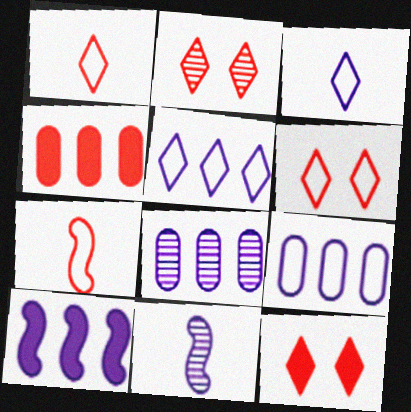[[2, 4, 7], 
[2, 6, 12], 
[5, 8, 10]]